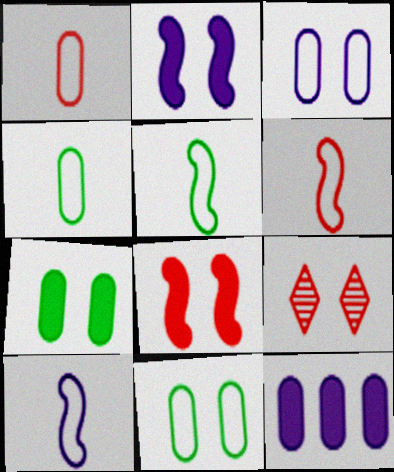[[2, 9, 11], 
[5, 6, 10], 
[5, 9, 12]]